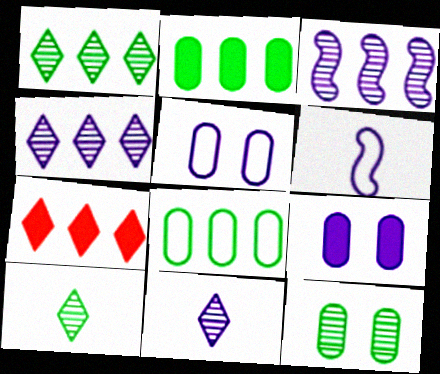[[3, 7, 8], 
[4, 6, 9], 
[6, 7, 12]]